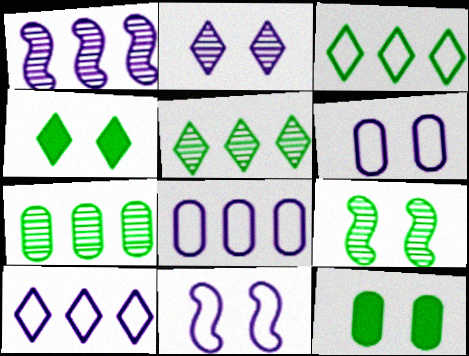[]